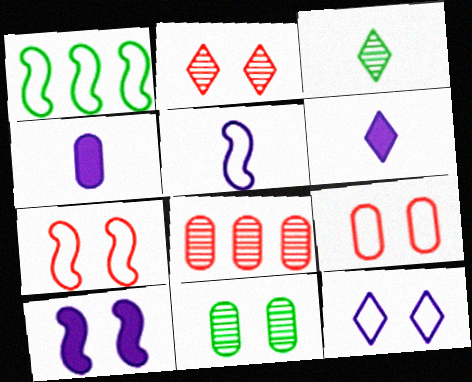[[1, 2, 4], 
[1, 5, 7]]